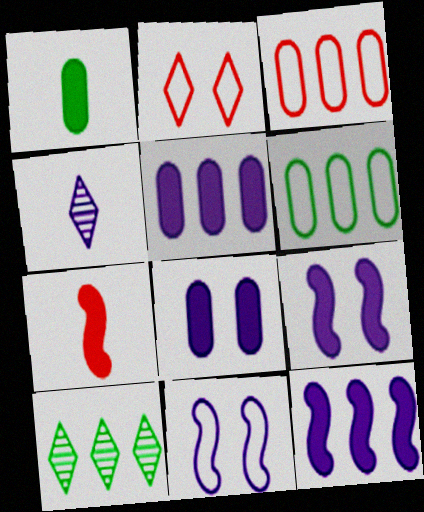[[3, 10, 12], 
[4, 5, 11]]